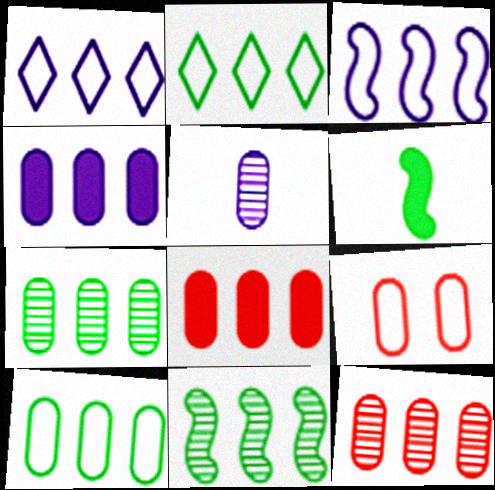[[1, 8, 11], 
[4, 10, 12]]